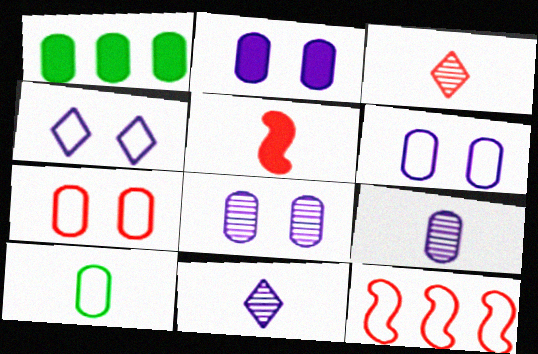[[1, 7, 9], 
[2, 6, 8], 
[4, 10, 12], 
[5, 10, 11]]